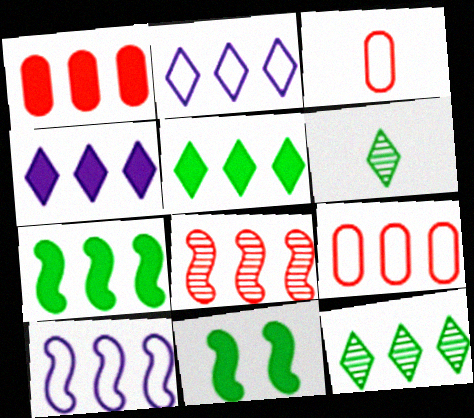[[1, 4, 7], 
[1, 10, 12], 
[7, 8, 10]]